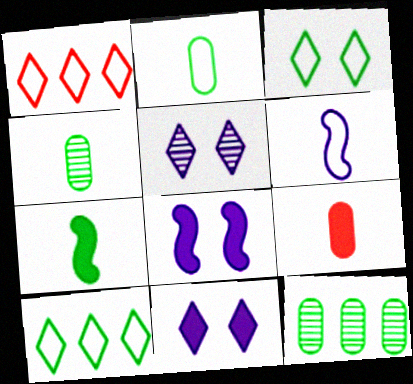[[1, 4, 8], 
[3, 7, 12]]